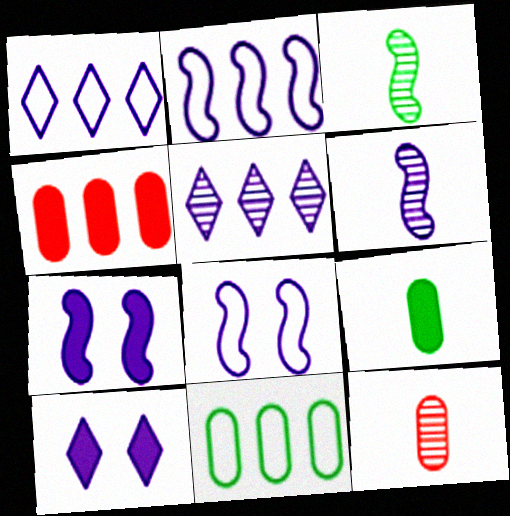[[2, 6, 7]]